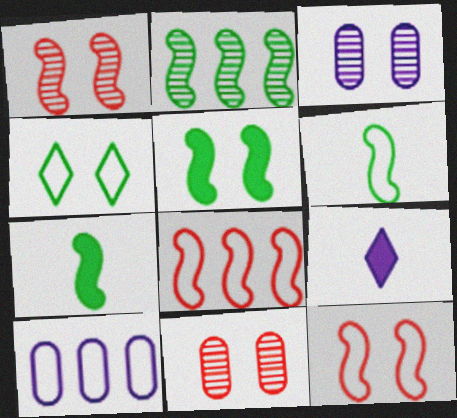[[2, 5, 6]]